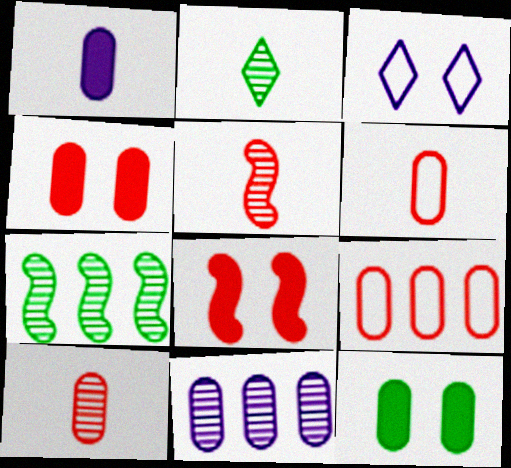[[4, 9, 10], 
[6, 11, 12]]